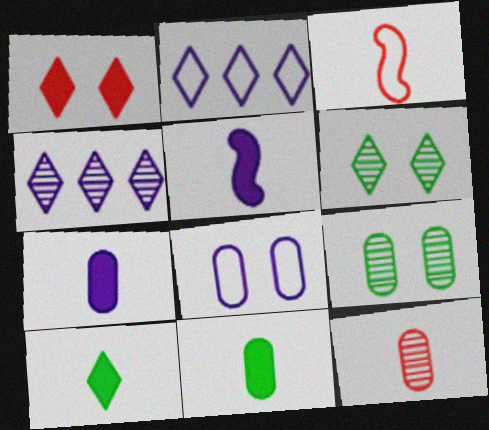[[4, 5, 8]]